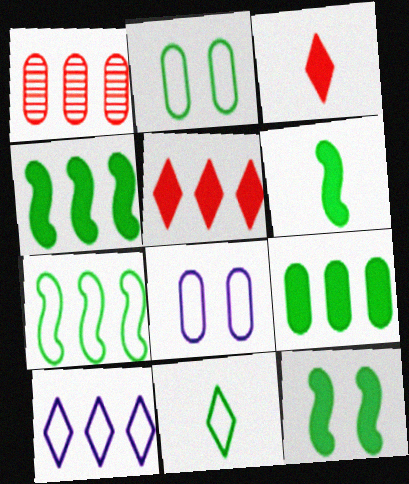[[1, 4, 10], 
[2, 7, 11], 
[4, 6, 12]]